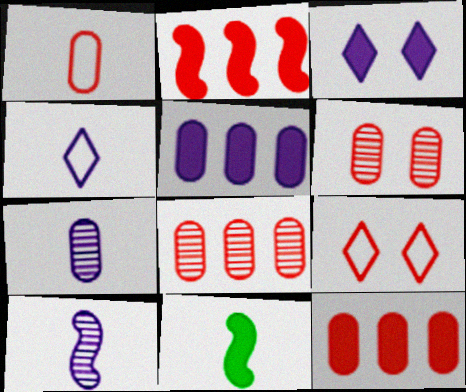[[1, 6, 12], 
[3, 11, 12]]